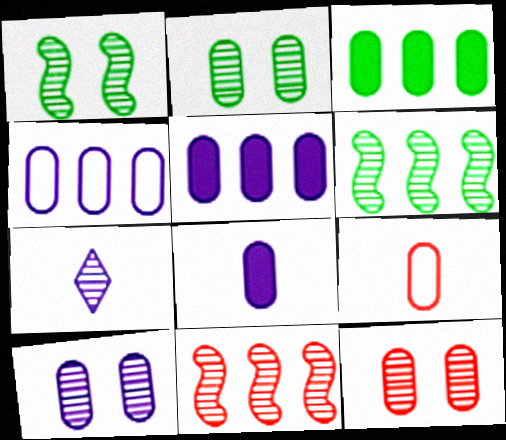[[2, 5, 9], 
[2, 7, 11], 
[2, 10, 12], 
[3, 9, 10], 
[4, 8, 10], 
[6, 7, 12]]